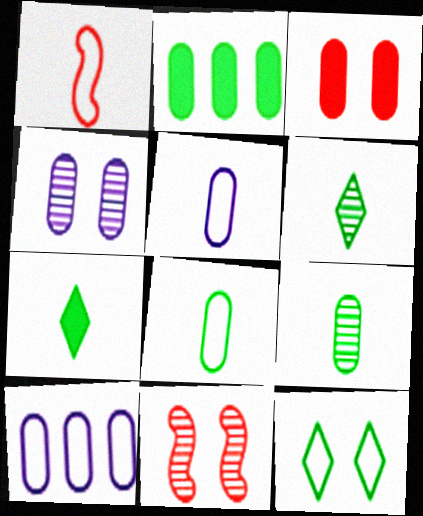[[1, 10, 12], 
[3, 9, 10], 
[7, 10, 11]]